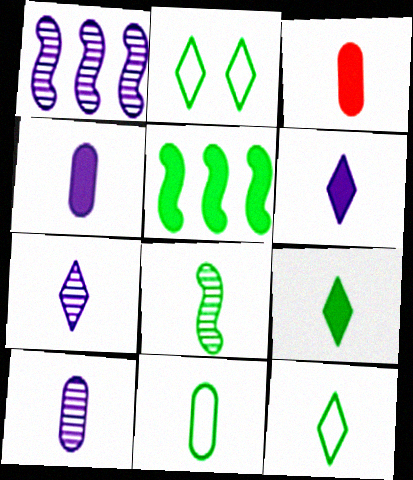[[1, 2, 3], 
[3, 10, 11], 
[8, 9, 11]]